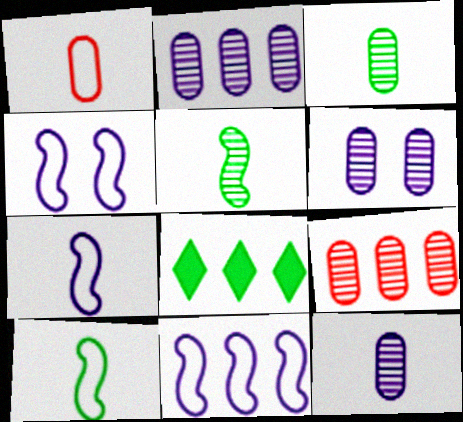[[2, 6, 12], 
[3, 6, 9], 
[4, 7, 11], 
[8, 9, 11]]